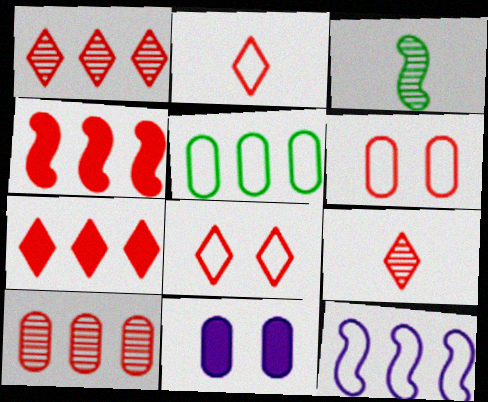[[4, 6, 9], 
[7, 8, 9]]